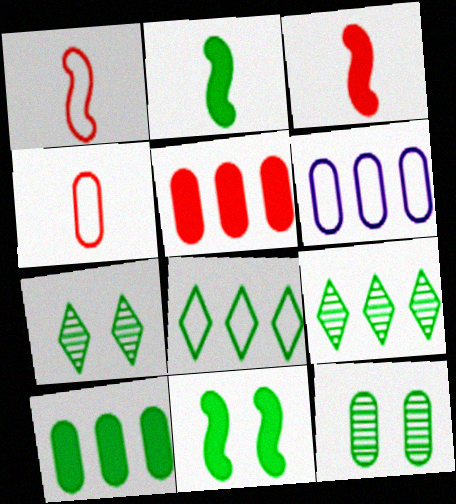[[2, 8, 12], 
[3, 6, 7]]